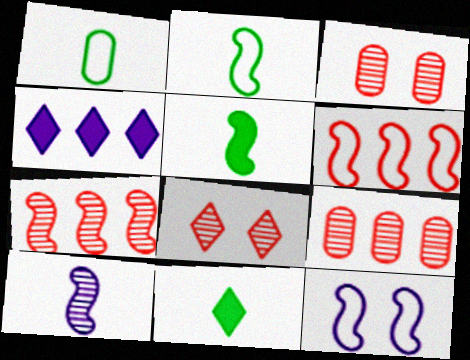[[2, 3, 4], 
[2, 6, 12], 
[5, 7, 12], 
[9, 11, 12]]